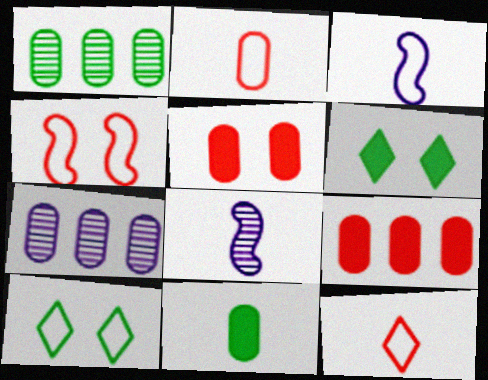[[8, 9, 10], 
[8, 11, 12]]